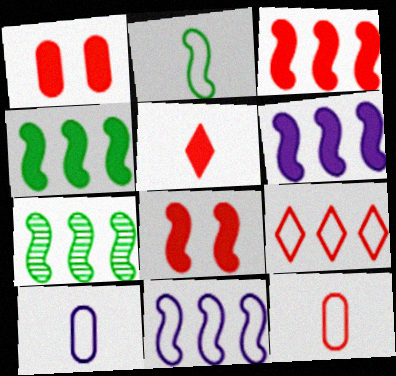[[1, 3, 5], 
[3, 4, 6], 
[3, 7, 11]]